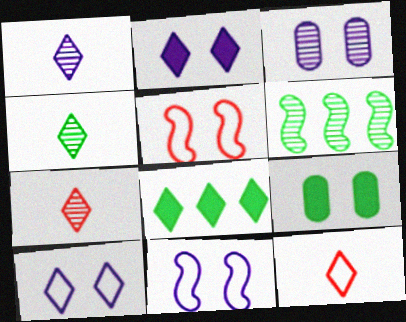[[1, 4, 7], 
[2, 3, 11], 
[3, 6, 7], 
[7, 8, 10]]